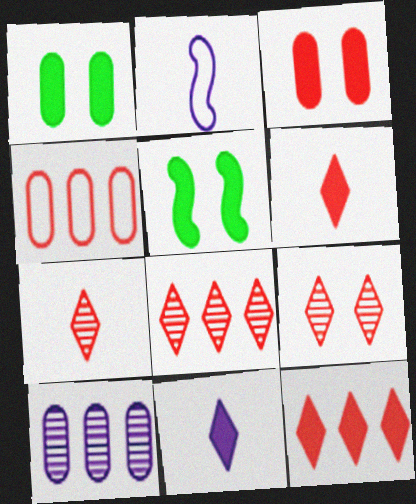[[1, 2, 8], 
[7, 8, 9]]